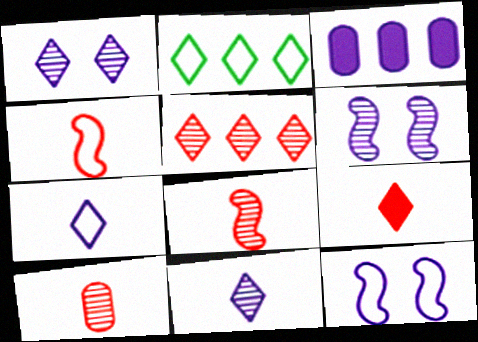[[1, 2, 9], 
[3, 6, 7], 
[3, 11, 12], 
[4, 9, 10]]